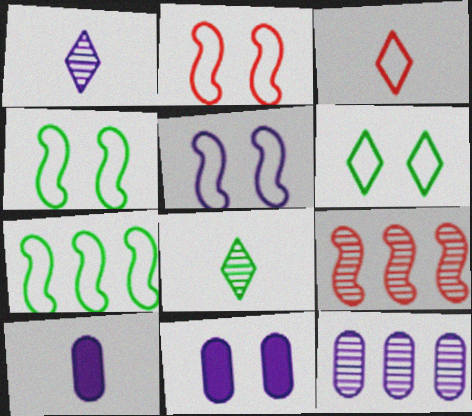[[2, 4, 5], 
[6, 9, 10]]